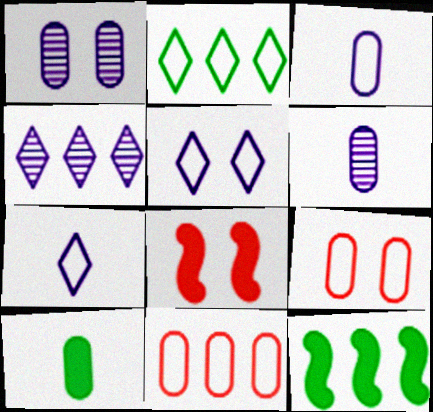[[1, 10, 11], 
[2, 6, 8], 
[4, 11, 12]]